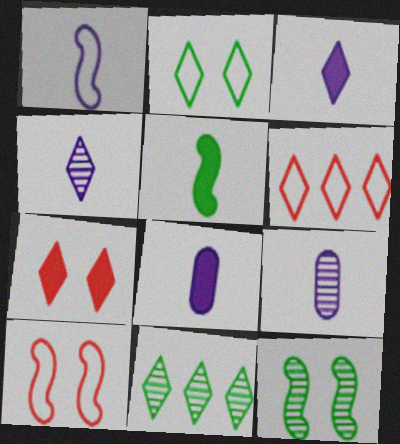[[1, 3, 9], 
[1, 4, 8], 
[6, 8, 12], 
[8, 10, 11]]